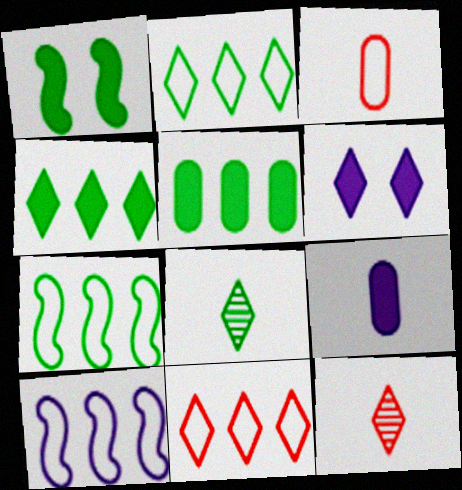[[2, 6, 12], 
[6, 8, 11]]